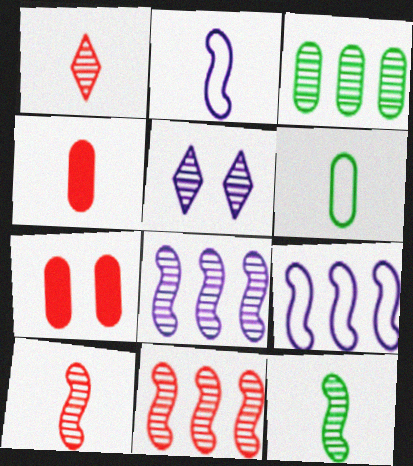[[3, 5, 10]]